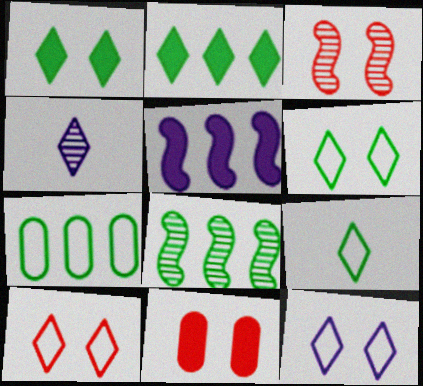[[2, 4, 10], 
[2, 7, 8], 
[3, 10, 11], 
[6, 10, 12]]